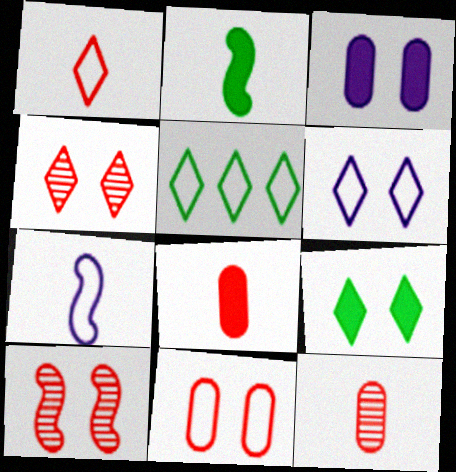[[1, 5, 6], 
[4, 6, 9], 
[5, 7, 11]]